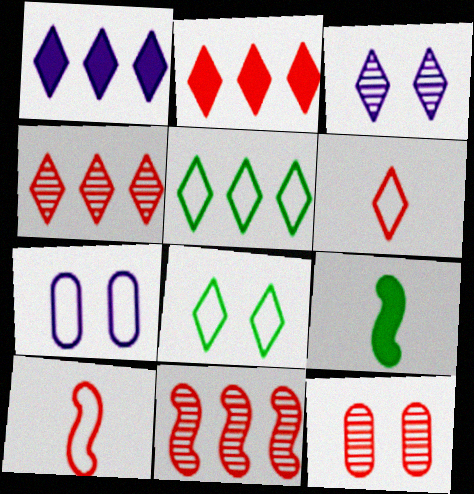[[1, 4, 5], 
[2, 10, 12], 
[4, 7, 9], 
[5, 7, 10]]